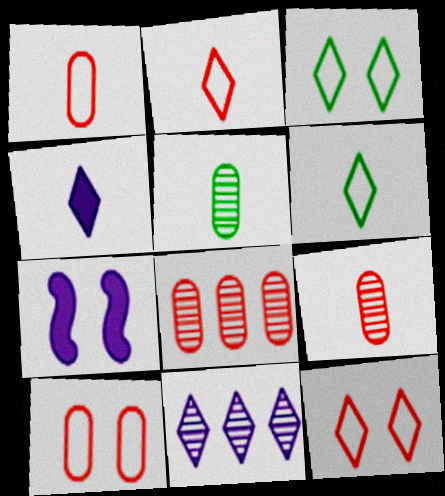[[6, 7, 8]]